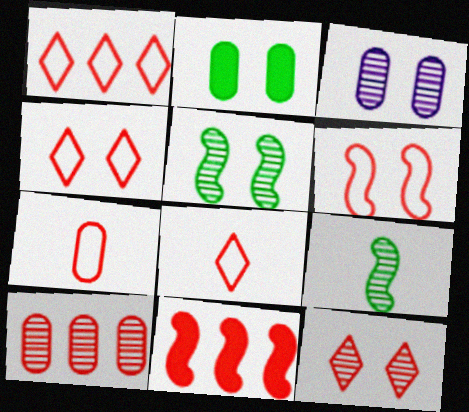[[1, 4, 8], 
[1, 6, 7], 
[1, 10, 11], 
[3, 5, 12], 
[7, 11, 12]]